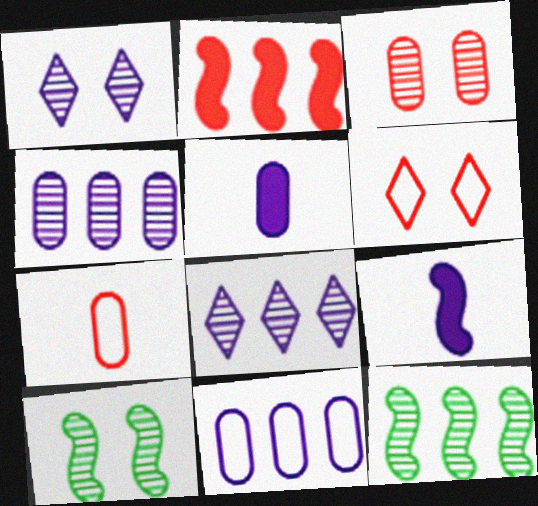[[1, 3, 10], 
[1, 9, 11], 
[5, 6, 12]]